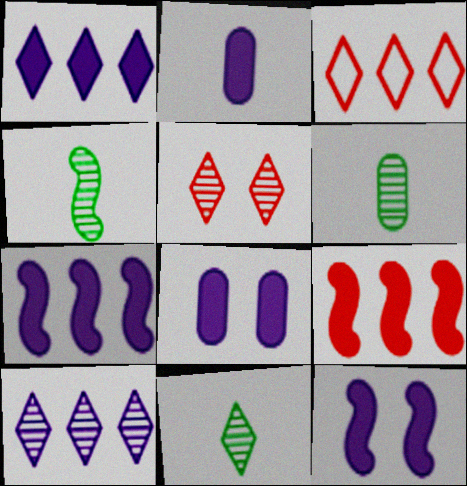[[1, 2, 12], 
[3, 4, 8], 
[3, 6, 12], 
[4, 6, 11], 
[5, 10, 11]]